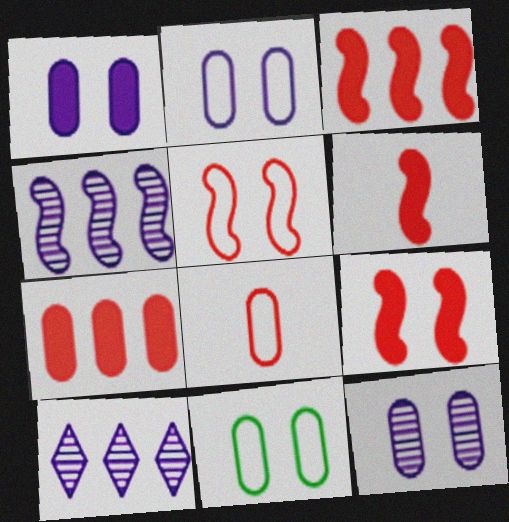[[1, 2, 12], 
[3, 6, 9], 
[6, 10, 11]]